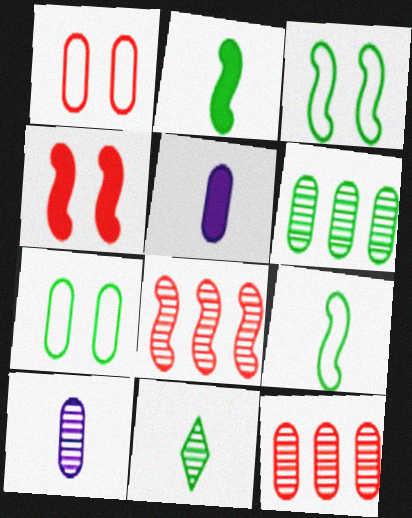[[1, 5, 6], 
[5, 7, 12]]